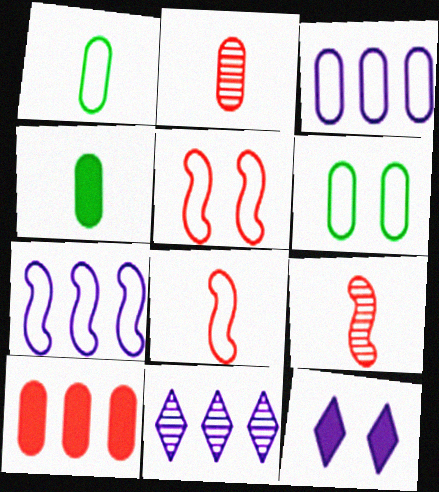[[4, 5, 11]]